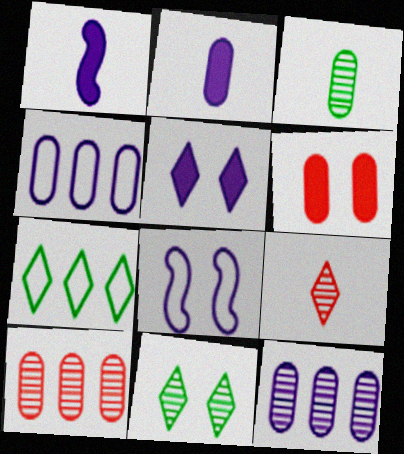[[3, 4, 6], 
[5, 7, 9], 
[6, 8, 11]]